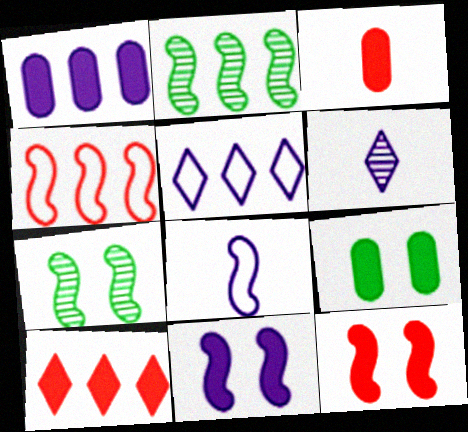[[1, 3, 9], 
[2, 8, 12], 
[3, 5, 7], 
[3, 10, 12], 
[4, 6, 9]]